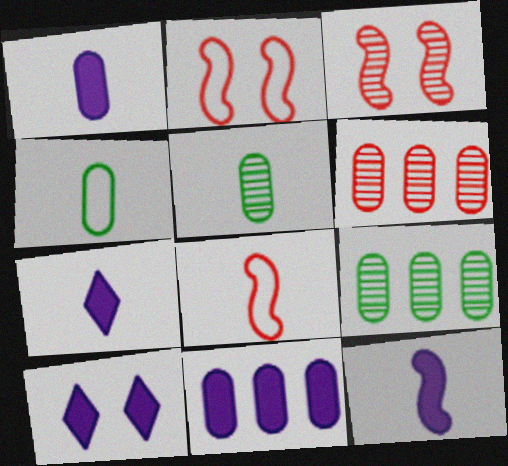[[1, 7, 12], 
[2, 7, 9], 
[5, 7, 8], 
[8, 9, 10], 
[10, 11, 12]]